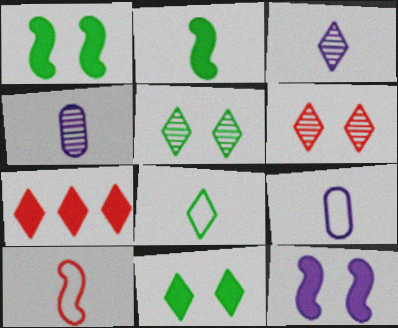[[8, 9, 10]]